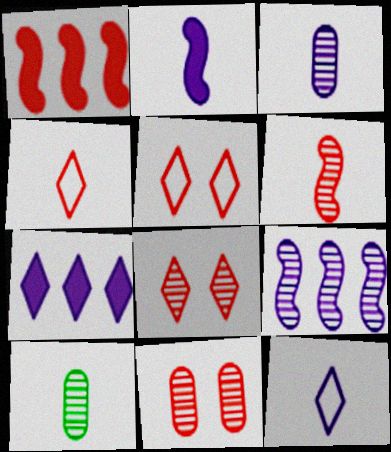[[1, 4, 11], 
[2, 3, 12], 
[2, 4, 10], 
[8, 9, 10]]